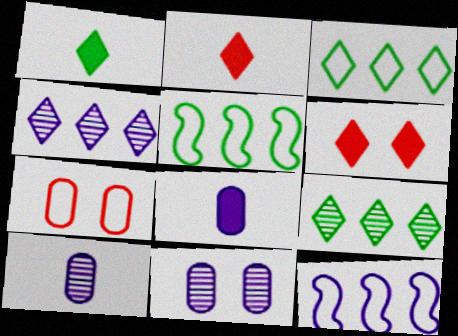[[2, 5, 11], 
[5, 6, 10]]